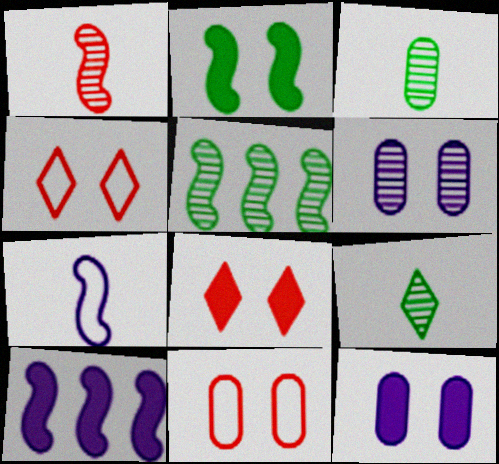[[2, 4, 6], 
[2, 8, 12], 
[3, 4, 10], 
[9, 10, 11]]